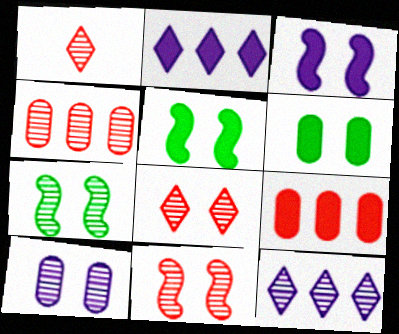[[1, 4, 11], 
[7, 8, 10]]